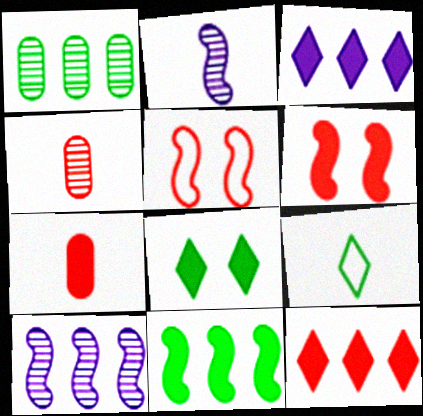[[2, 5, 11], 
[2, 7, 9], 
[4, 5, 12], 
[6, 7, 12]]